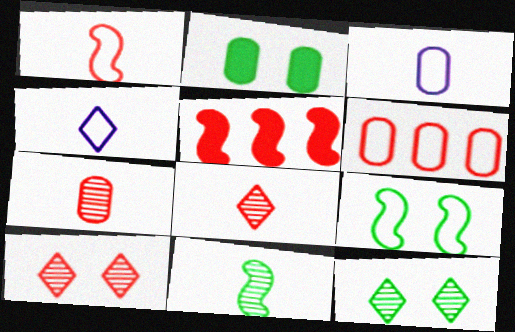[[2, 9, 12], 
[3, 5, 12], 
[4, 6, 9]]